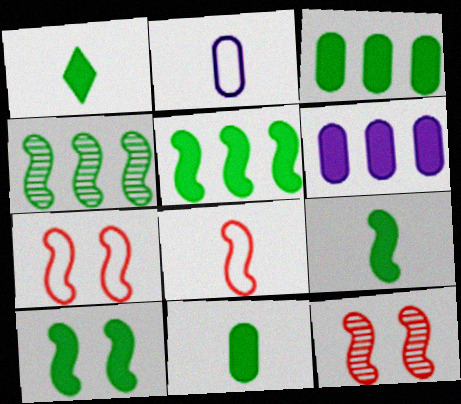[[1, 3, 10], 
[1, 9, 11], 
[5, 9, 10]]